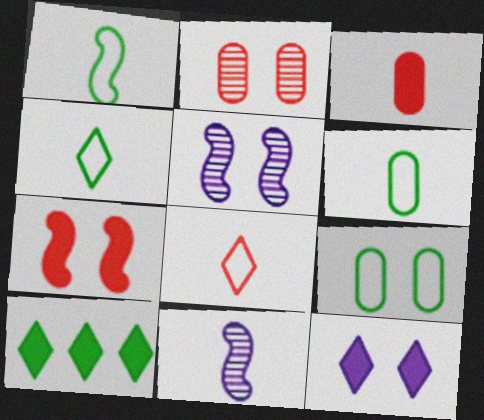[[1, 4, 6], 
[3, 4, 11]]